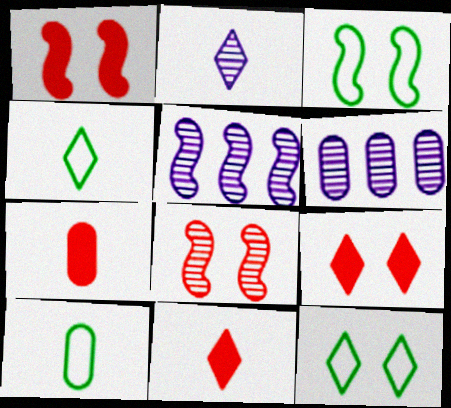[[1, 4, 6], 
[2, 4, 11], 
[3, 6, 11], 
[5, 7, 12], 
[5, 9, 10]]